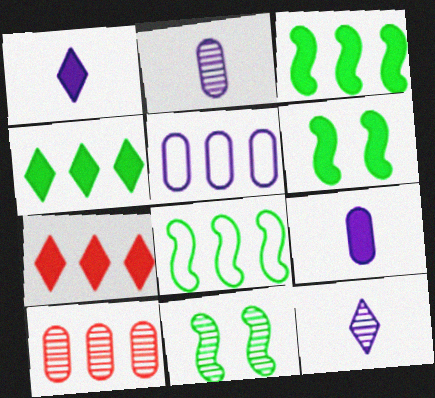[[6, 7, 9], 
[10, 11, 12]]